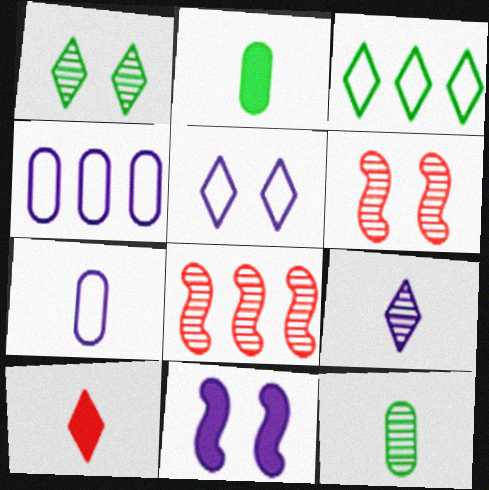[[2, 5, 8], 
[4, 9, 11]]